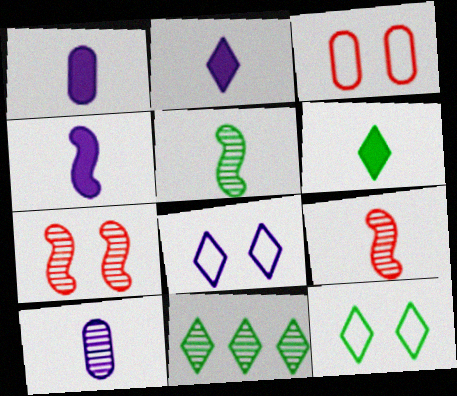[[1, 2, 4], 
[3, 4, 11], 
[6, 11, 12], 
[7, 10, 11]]